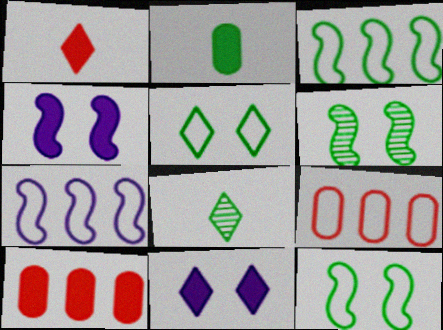[[4, 8, 9]]